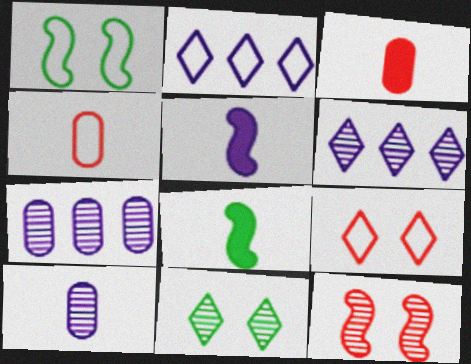[[1, 2, 4], 
[1, 3, 6], 
[7, 8, 9]]